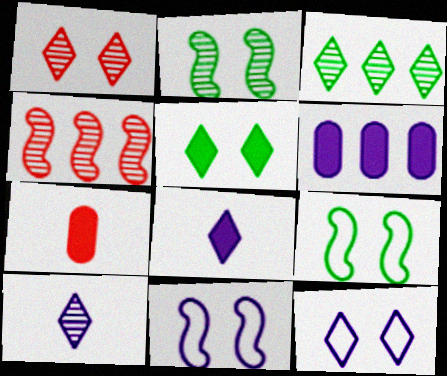[[1, 3, 10], 
[1, 5, 12], 
[3, 7, 11], 
[6, 10, 11]]